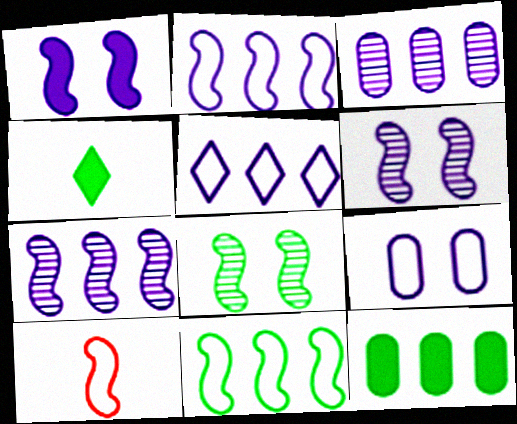[]